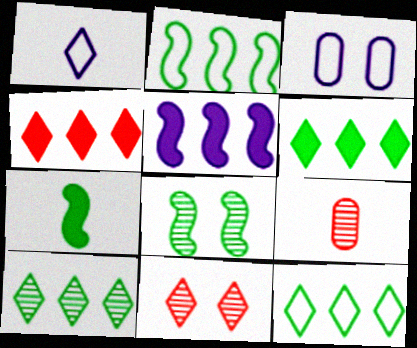[[1, 6, 11], 
[1, 7, 9], 
[2, 7, 8], 
[6, 10, 12]]